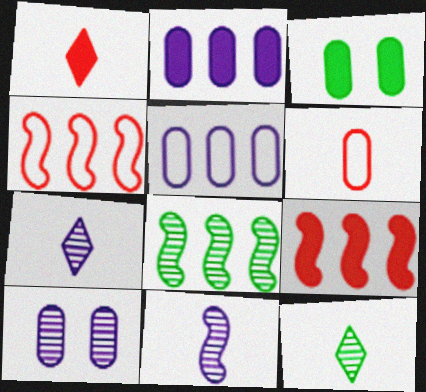[[3, 4, 7]]